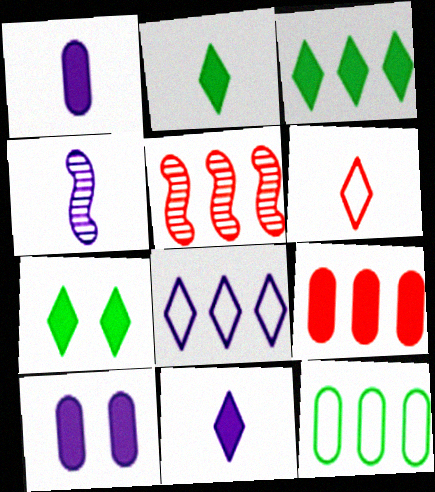[[2, 3, 7], 
[4, 8, 10]]